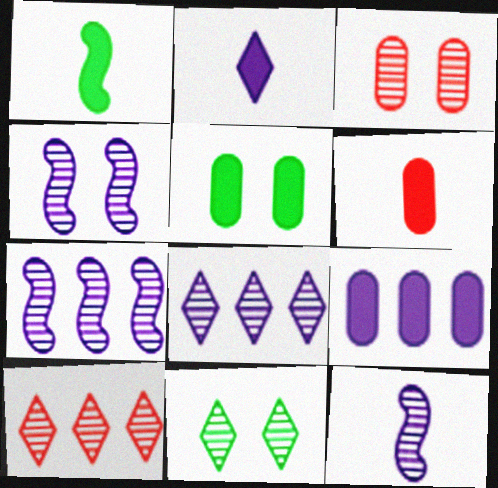[[1, 2, 6], 
[3, 4, 11], 
[4, 7, 12], 
[5, 6, 9]]